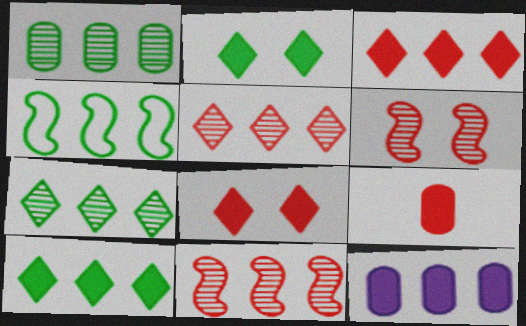[[1, 4, 10], 
[4, 5, 12]]